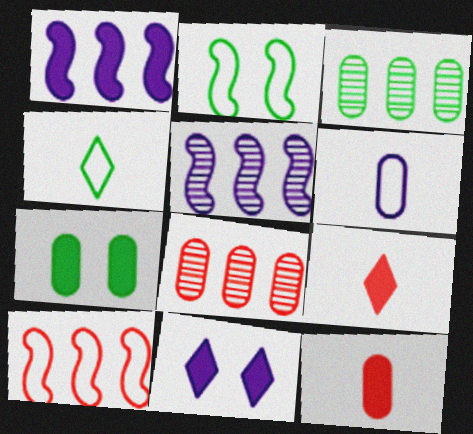[[1, 7, 9], 
[5, 6, 11], 
[6, 7, 8]]